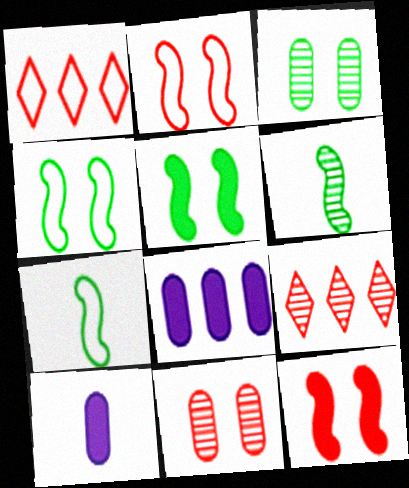[[4, 9, 10]]